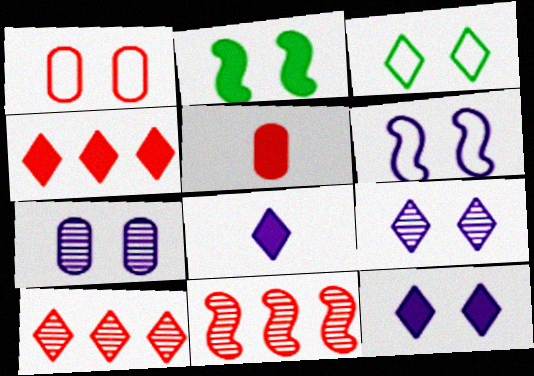[[1, 2, 9], 
[1, 3, 6], 
[3, 8, 10], 
[6, 7, 12]]